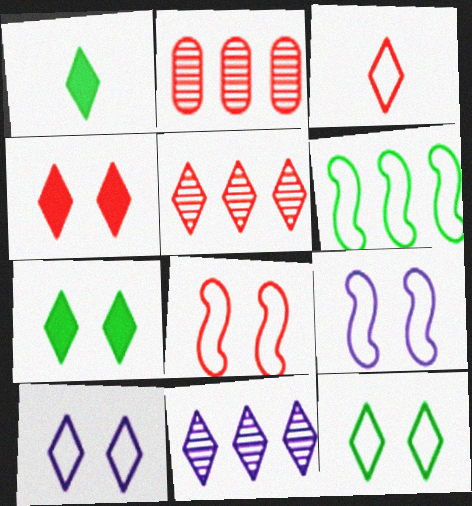[[1, 2, 9], 
[1, 5, 10], 
[3, 4, 5], 
[3, 7, 11]]